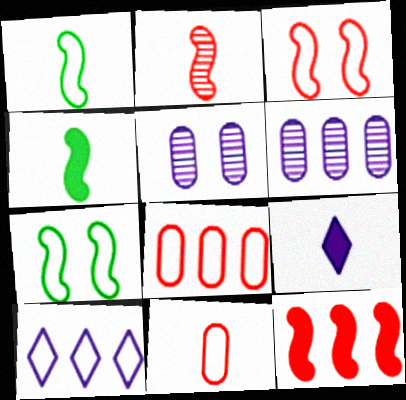[[2, 3, 12], 
[7, 10, 11]]